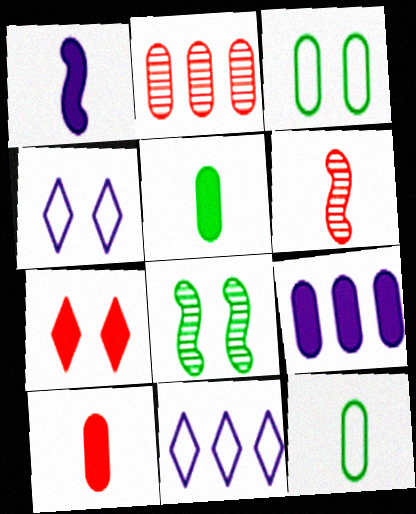[[8, 10, 11]]